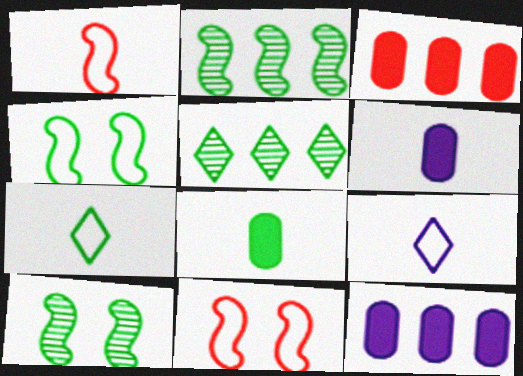[[3, 9, 10], 
[4, 5, 8], 
[5, 6, 11]]